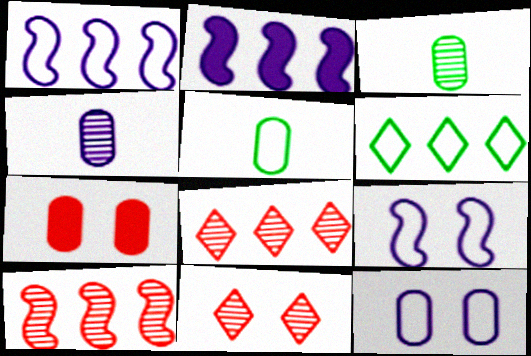[[2, 5, 11]]